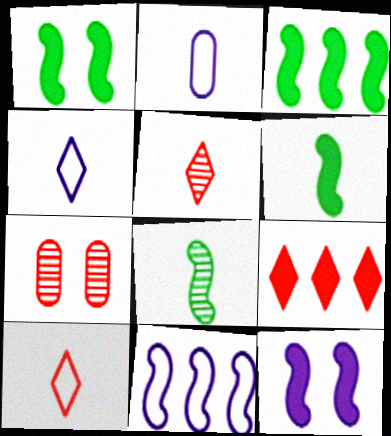[[1, 3, 6], 
[2, 5, 6], 
[3, 4, 7]]